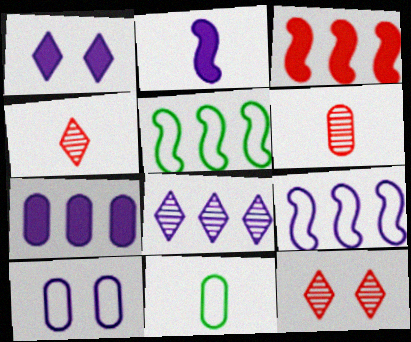[[1, 2, 7], 
[1, 5, 6], 
[2, 4, 11], 
[2, 8, 10], 
[7, 8, 9]]